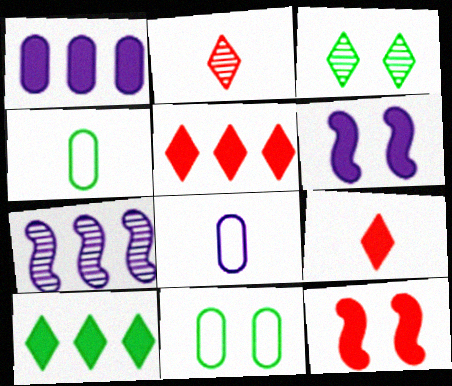[[7, 9, 11]]